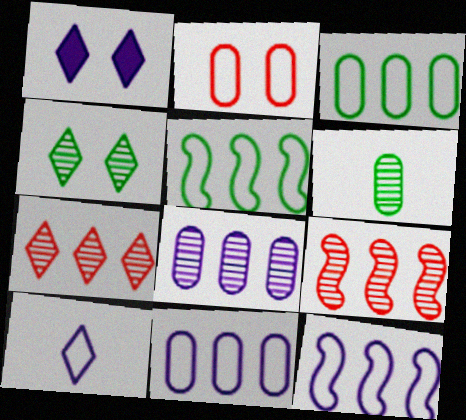[[2, 5, 10]]